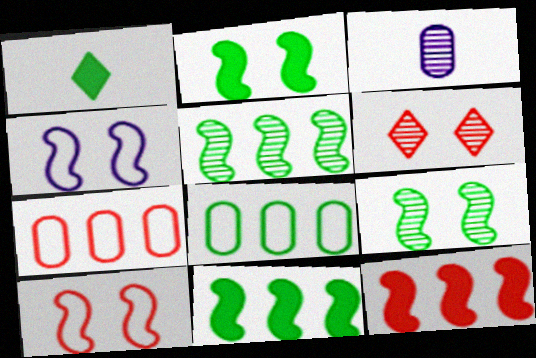[[1, 8, 9], 
[3, 5, 6]]